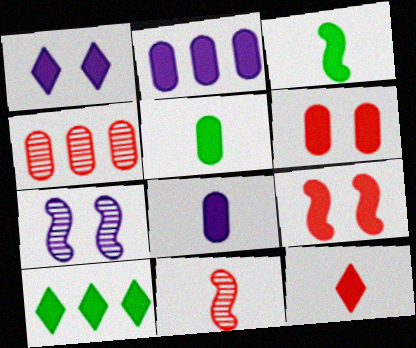[[1, 10, 12], 
[2, 5, 6], 
[3, 8, 12], 
[8, 9, 10]]